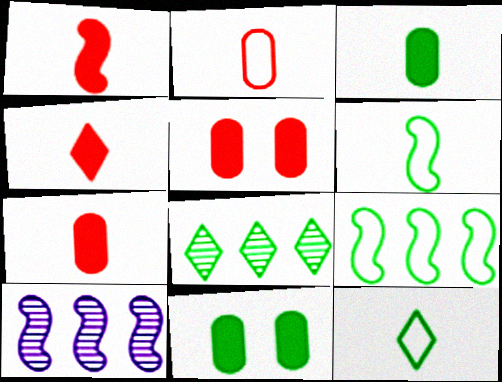[[1, 4, 7], 
[5, 10, 12], 
[6, 8, 11]]